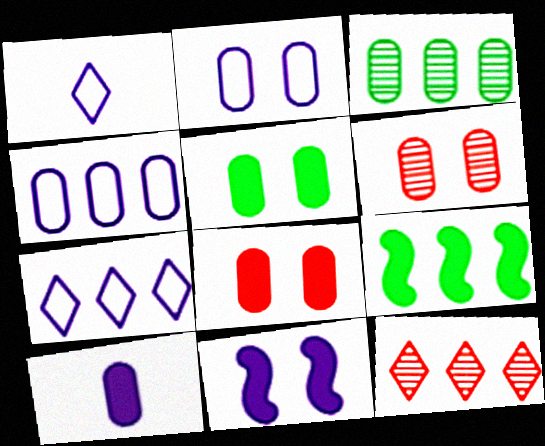[[1, 6, 9], 
[2, 5, 6], 
[4, 9, 12]]